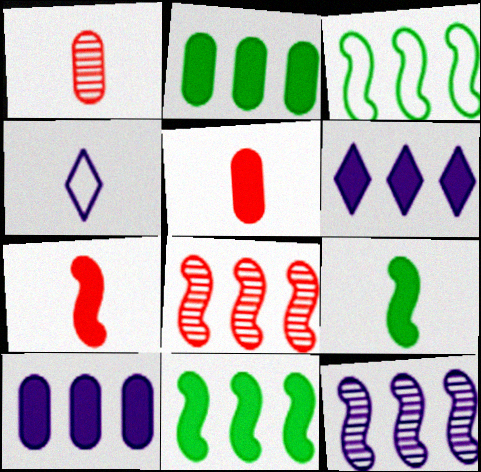[[1, 4, 9]]